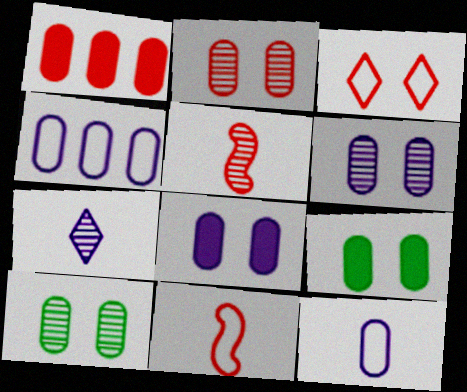[[1, 3, 5], 
[1, 10, 12], 
[2, 6, 10]]